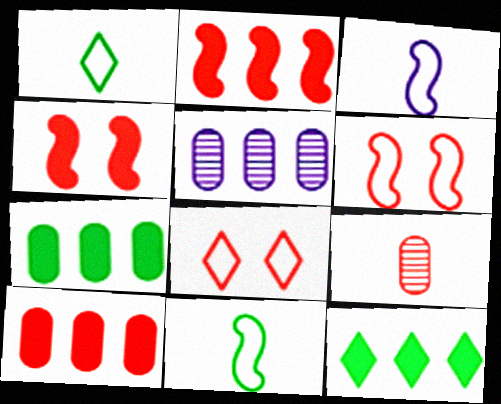[[1, 4, 5], 
[2, 8, 9]]